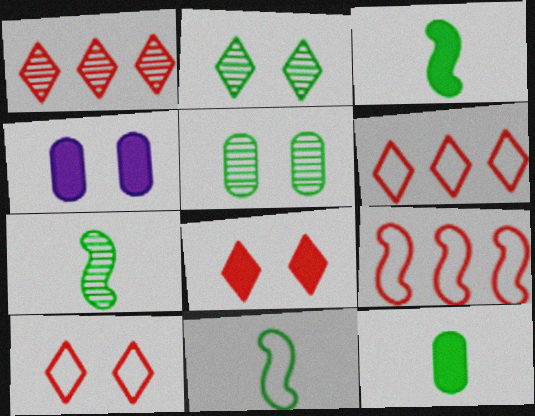[[1, 4, 11], 
[3, 7, 11], 
[4, 6, 7]]